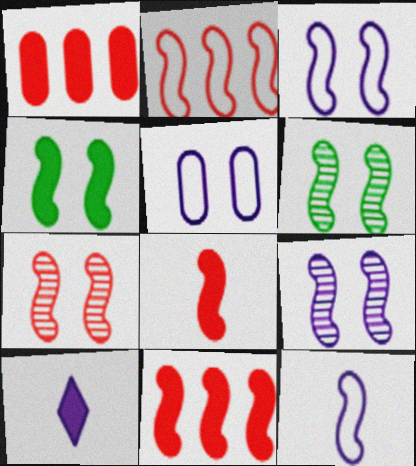[[1, 4, 10], 
[2, 7, 8], 
[3, 4, 7], 
[6, 7, 9], 
[6, 11, 12]]